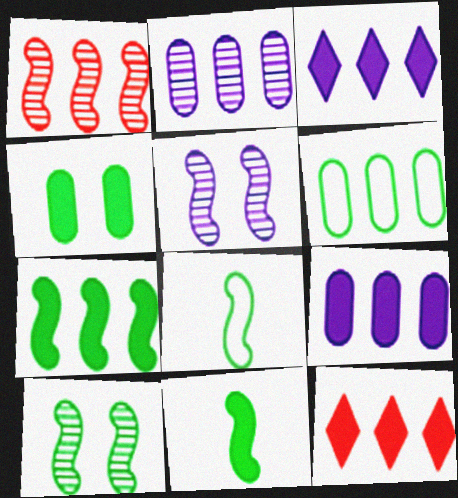[[1, 3, 6], 
[7, 8, 10], 
[7, 9, 12]]